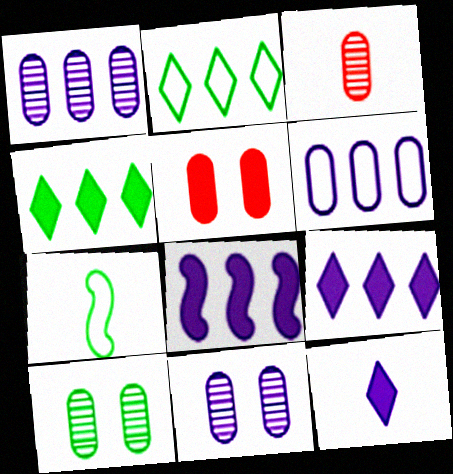[[1, 3, 10], 
[3, 7, 12], 
[4, 7, 10]]